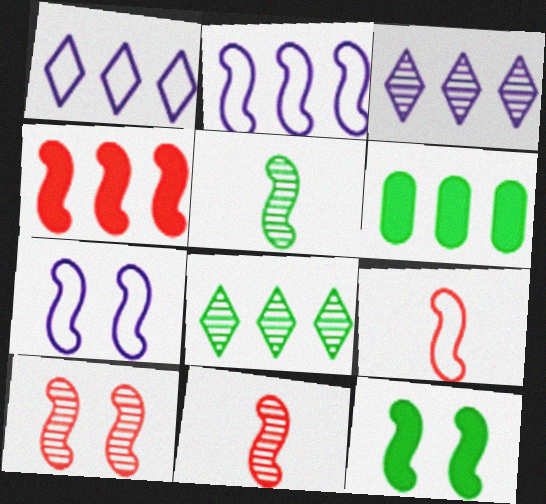[[2, 11, 12], 
[4, 5, 7], 
[4, 9, 10], 
[7, 10, 12]]